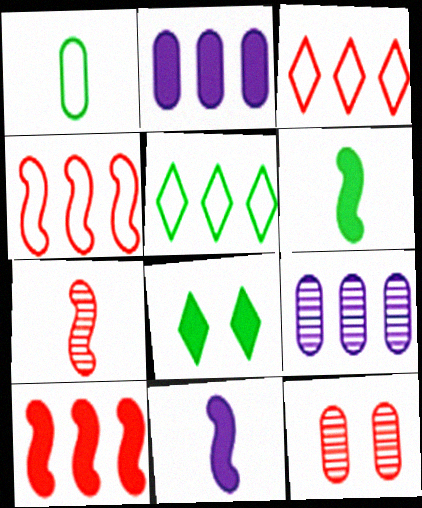[[1, 2, 12], 
[5, 9, 10], 
[5, 11, 12]]